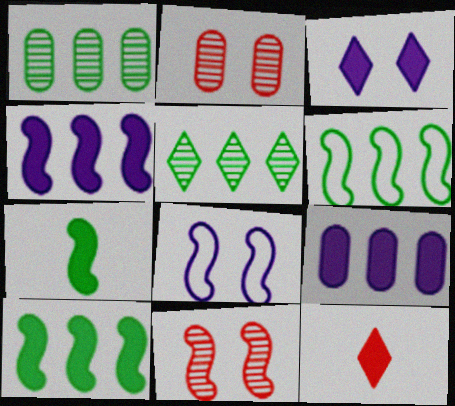[[1, 8, 12]]